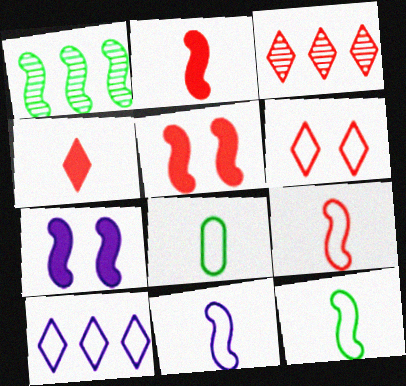[[1, 5, 11], 
[1, 7, 9], 
[3, 4, 6], 
[3, 7, 8], 
[9, 11, 12]]